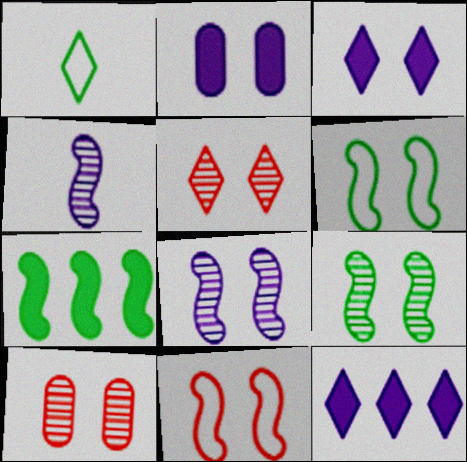[[1, 5, 12], 
[2, 5, 6], 
[3, 6, 10], 
[4, 7, 11]]